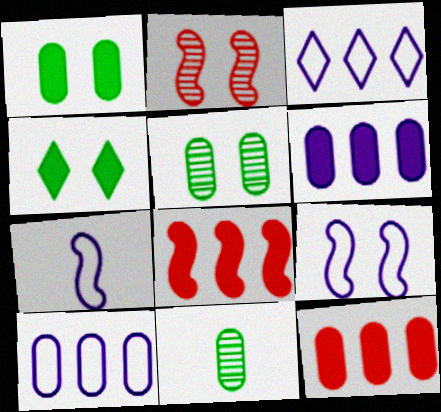[]